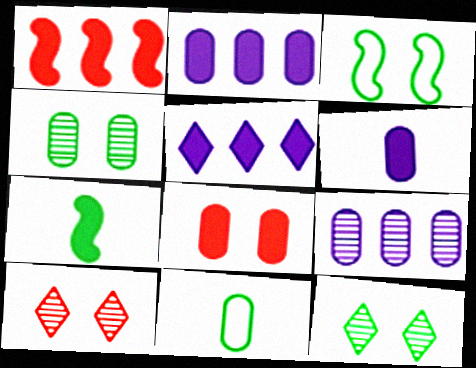[[5, 7, 8], 
[8, 9, 11]]